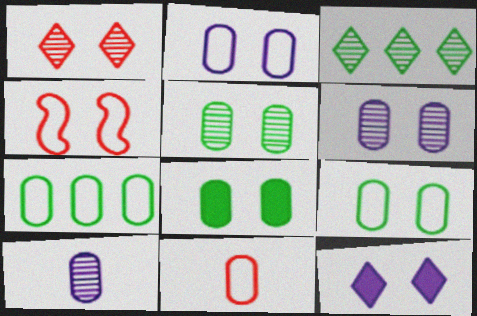[[2, 7, 11], 
[4, 5, 12], 
[5, 8, 9]]